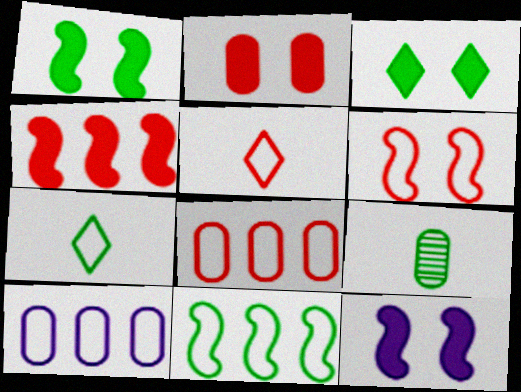[[2, 3, 12], 
[2, 9, 10], 
[3, 9, 11], 
[5, 6, 8], 
[6, 7, 10]]